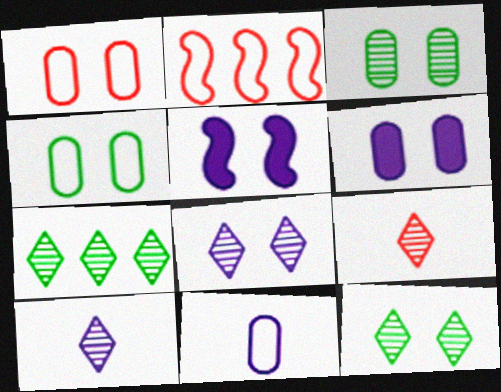[[1, 3, 6], 
[1, 5, 12], 
[7, 8, 9]]